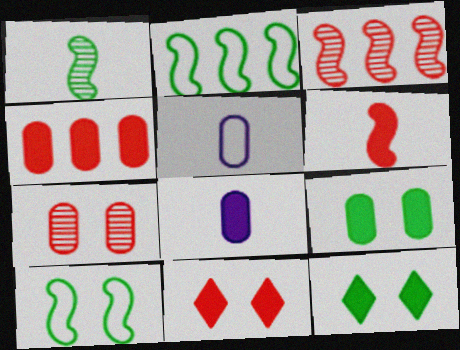[[3, 5, 12], 
[4, 6, 11], 
[4, 8, 9]]